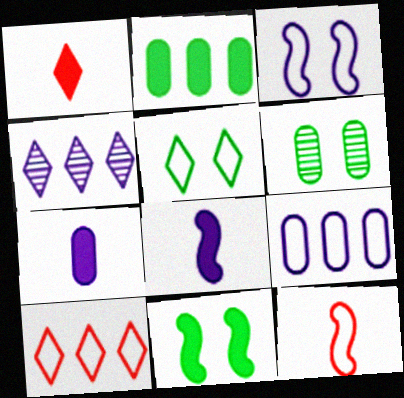[[1, 4, 5], 
[3, 4, 7], 
[5, 6, 11], 
[5, 9, 12], 
[6, 8, 10]]